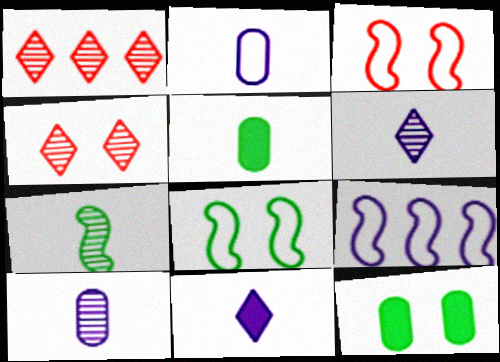[[4, 5, 9]]